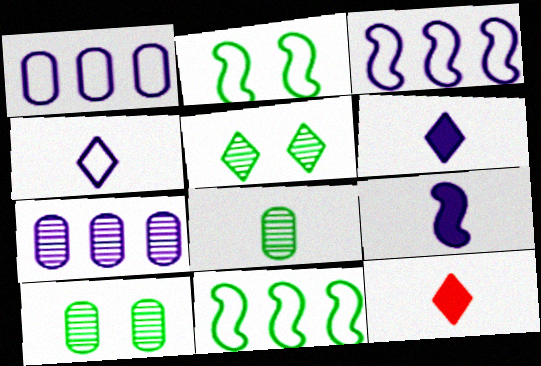[[2, 7, 12], 
[3, 10, 12]]